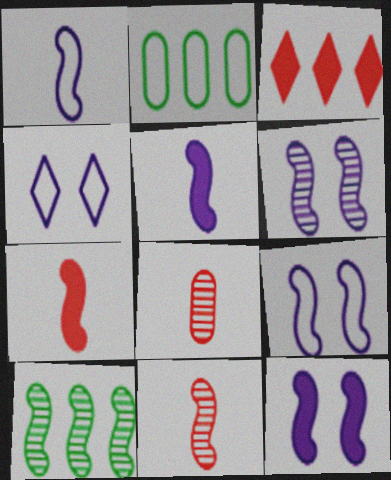[[6, 9, 12], 
[6, 10, 11], 
[7, 9, 10]]